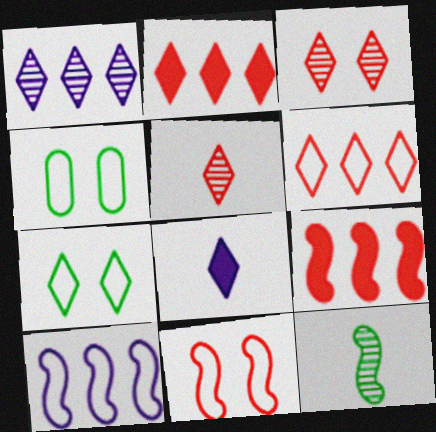[]